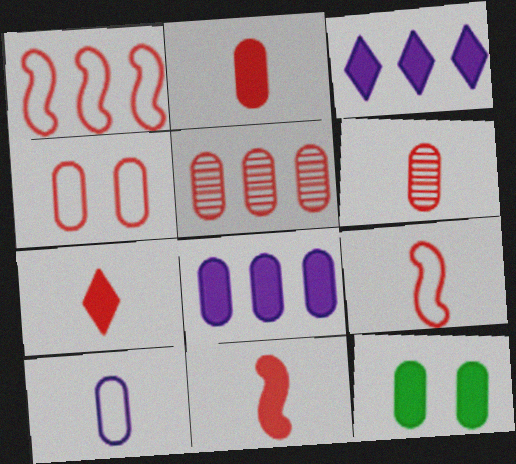[[2, 4, 5], 
[2, 7, 11], 
[2, 8, 12], 
[3, 11, 12], 
[5, 10, 12], 
[6, 7, 9]]